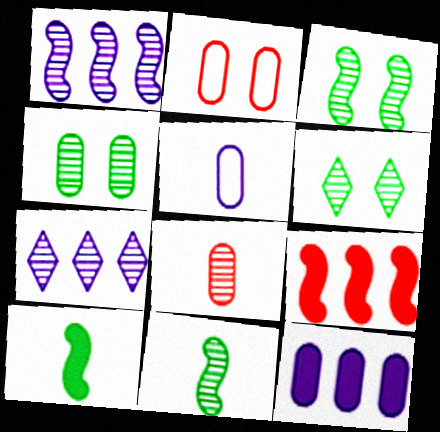[[1, 6, 8], 
[2, 7, 10], 
[3, 4, 6], 
[3, 7, 8], 
[5, 6, 9]]